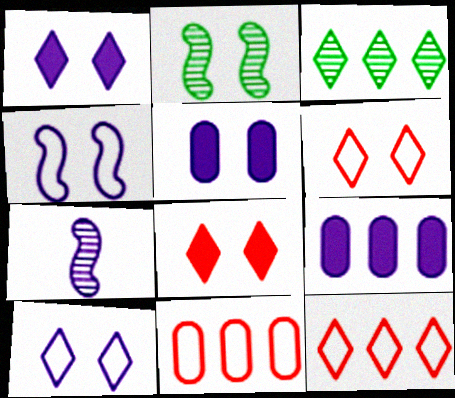[[2, 5, 6], 
[7, 9, 10]]